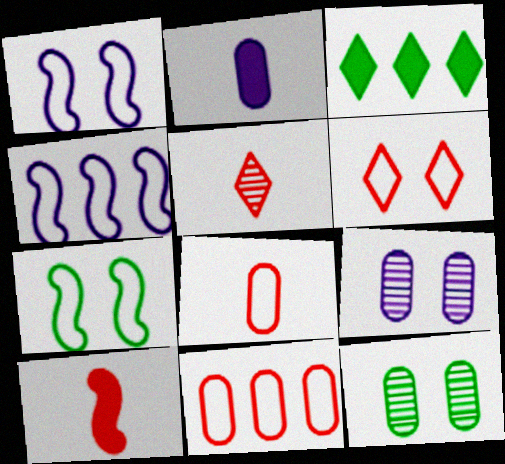[[2, 11, 12], 
[5, 8, 10]]